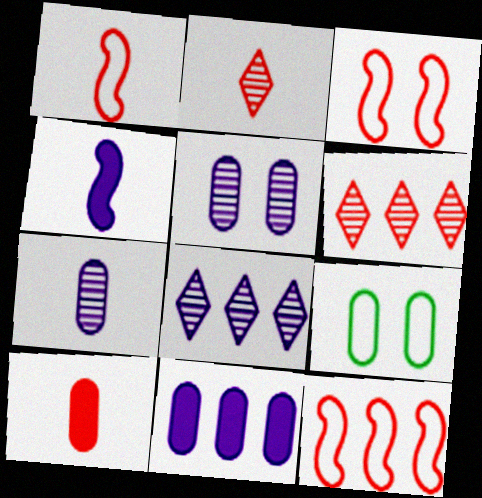[[1, 2, 10], 
[1, 3, 12], 
[3, 6, 10], 
[4, 6, 9]]